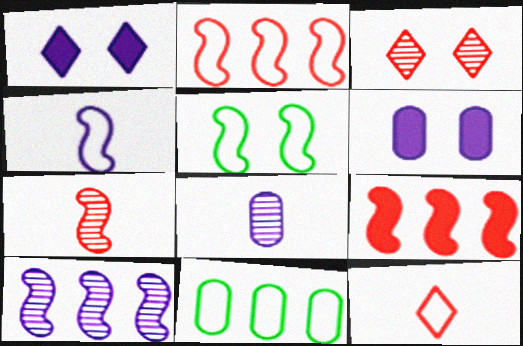[[1, 7, 11], 
[2, 4, 5], 
[3, 5, 6]]